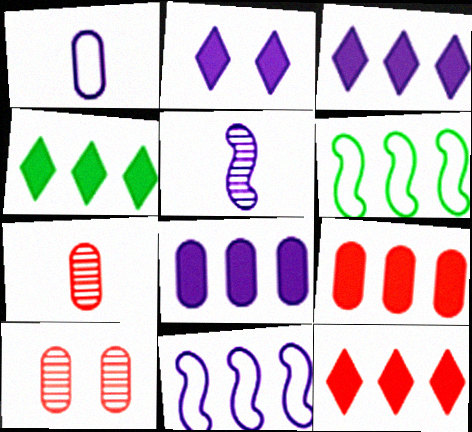[[2, 6, 7], 
[3, 4, 12]]